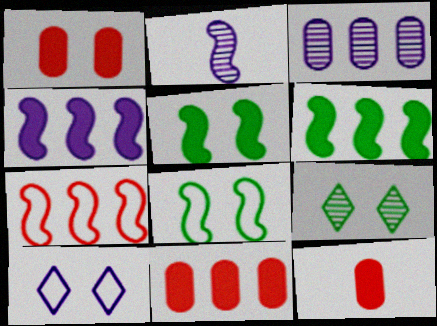[[1, 11, 12], 
[2, 5, 7]]